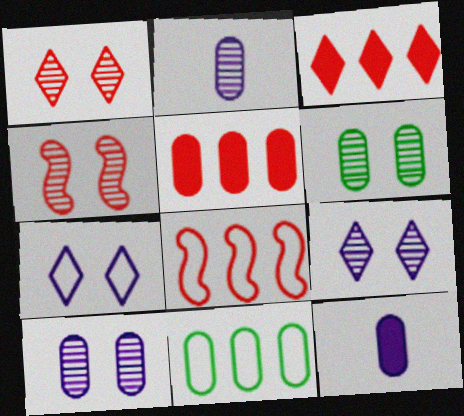[[4, 6, 9]]